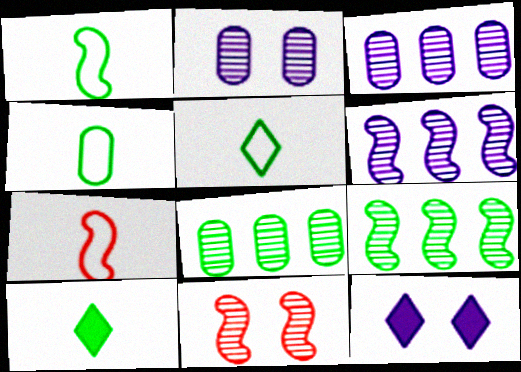[[1, 4, 5], 
[7, 8, 12]]